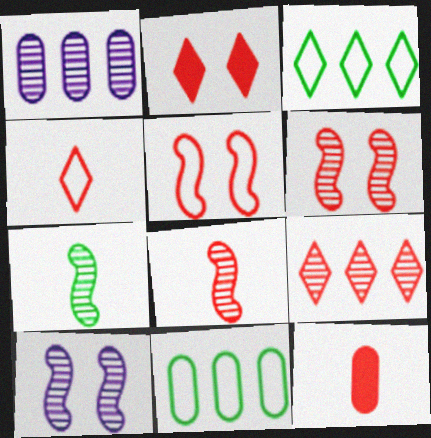[[2, 4, 9], 
[3, 10, 12], 
[4, 8, 12], 
[5, 9, 12]]